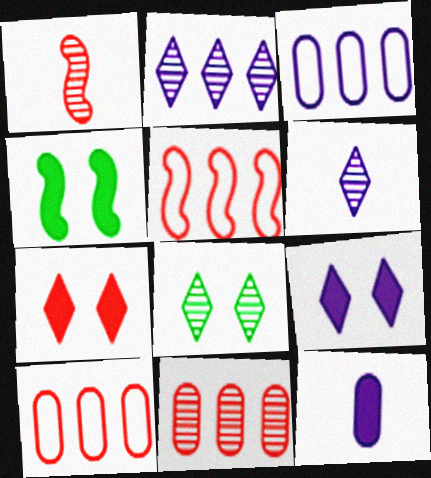[[1, 7, 10], 
[4, 6, 10], 
[5, 8, 12]]